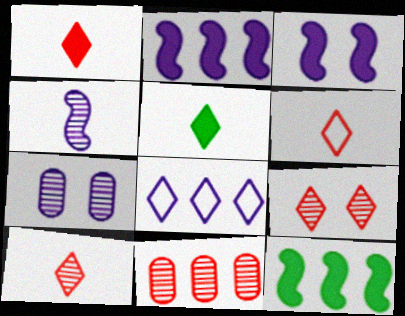[[1, 6, 10], 
[5, 8, 9], 
[6, 7, 12], 
[8, 11, 12]]